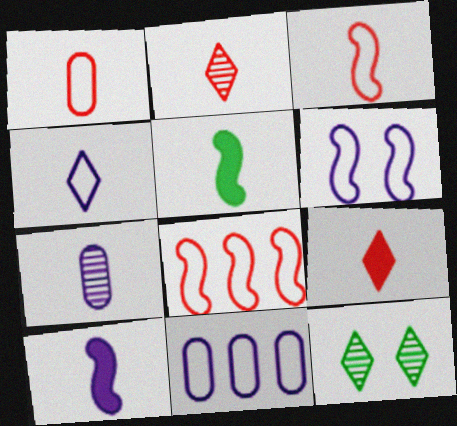[[4, 6, 11], 
[4, 7, 10]]